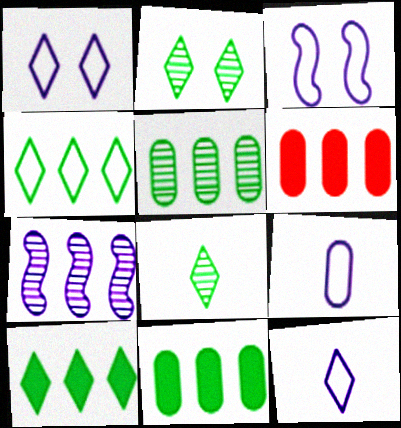[[3, 6, 8], 
[4, 6, 7]]